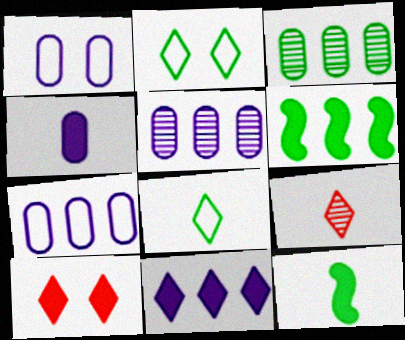[[1, 4, 5], 
[1, 6, 9], 
[2, 3, 12], 
[2, 9, 11], 
[4, 6, 10]]